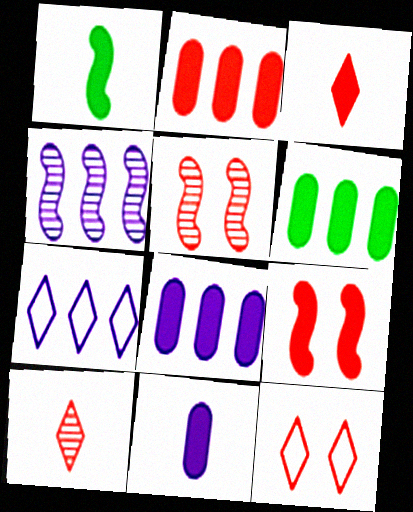[[1, 3, 11], 
[2, 3, 9], 
[2, 6, 8], 
[4, 7, 8]]